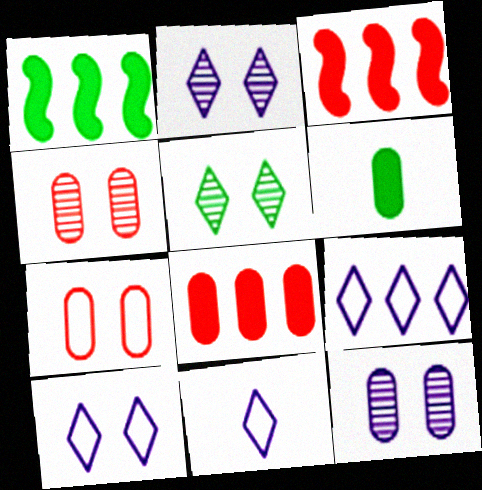[[1, 4, 11], 
[9, 10, 11]]